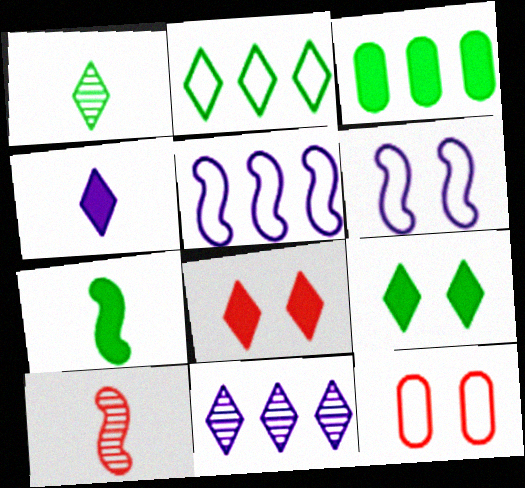[[1, 2, 9], 
[3, 7, 9], 
[7, 11, 12]]